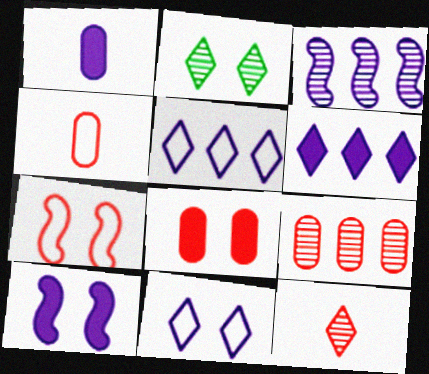[[1, 3, 11], 
[1, 6, 10], 
[4, 8, 9]]